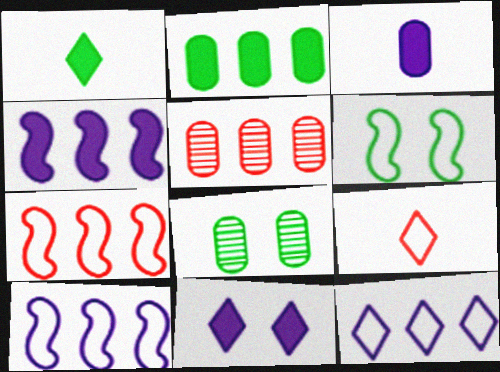[[3, 4, 11], 
[4, 8, 9]]